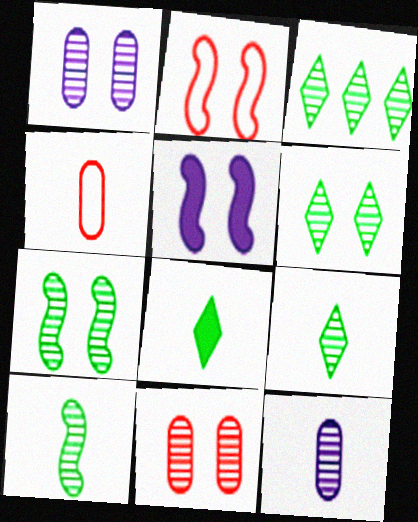[[2, 5, 7], 
[3, 4, 5], 
[3, 6, 9]]